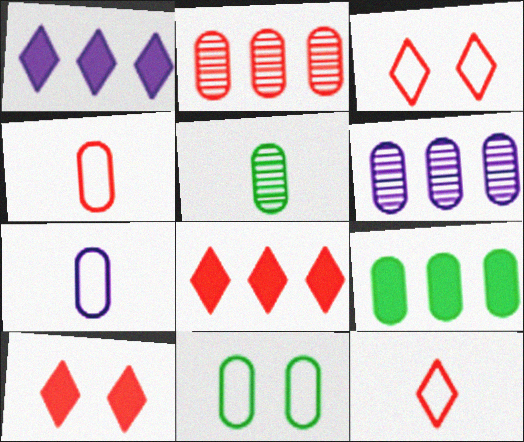[[5, 9, 11]]